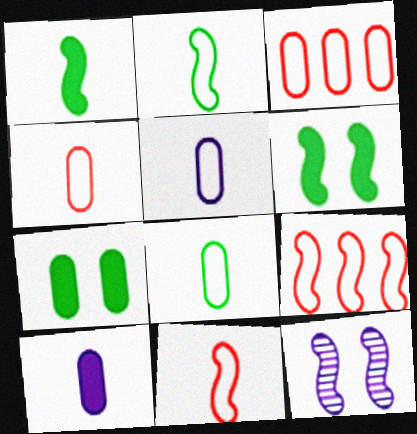[[1, 9, 12], 
[4, 5, 8]]